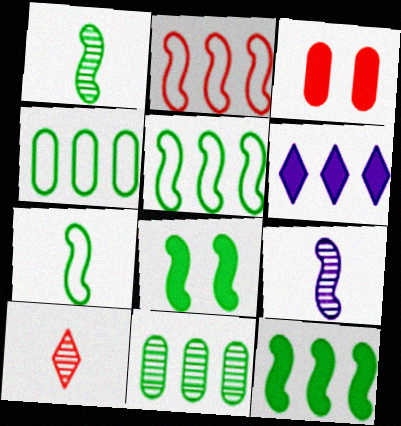[[1, 5, 8], 
[2, 3, 10], 
[2, 6, 11], 
[2, 8, 9]]